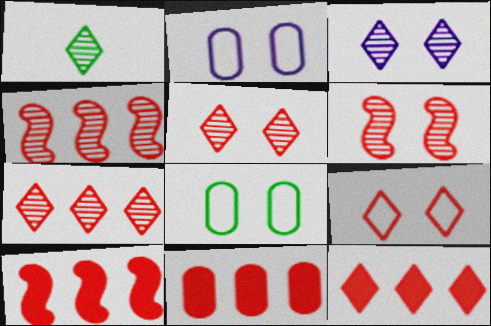[[1, 2, 10], 
[1, 3, 7], 
[10, 11, 12]]